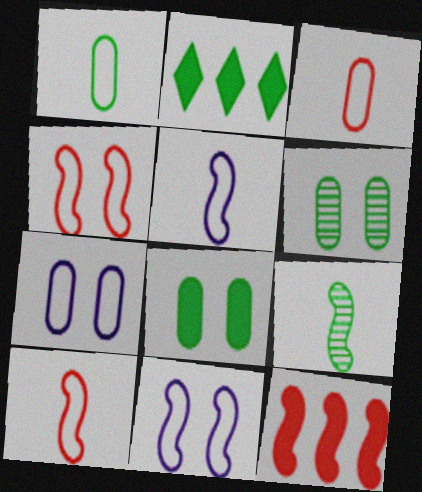[[9, 11, 12]]